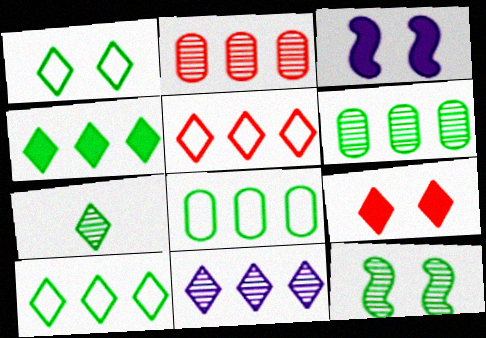[[1, 4, 7], 
[4, 5, 11], 
[6, 7, 12]]